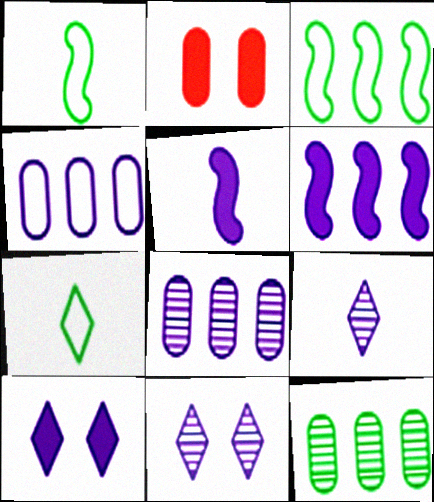[[2, 3, 9], 
[4, 5, 11]]